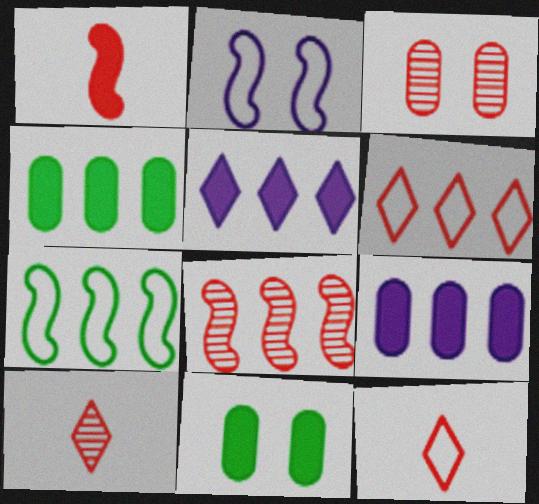[[1, 3, 6], 
[1, 5, 11], 
[2, 4, 10], 
[3, 8, 10]]